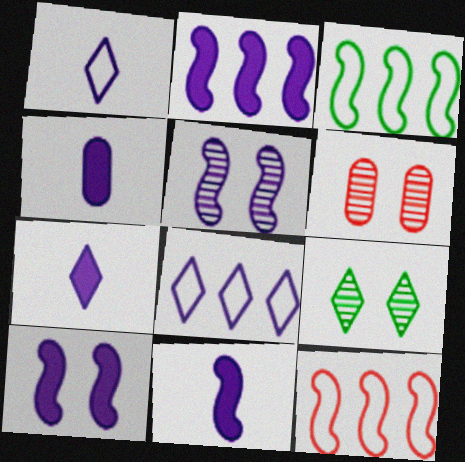[[2, 10, 11], 
[3, 6, 7], 
[4, 5, 8], 
[4, 7, 11], 
[4, 9, 12], 
[5, 6, 9]]